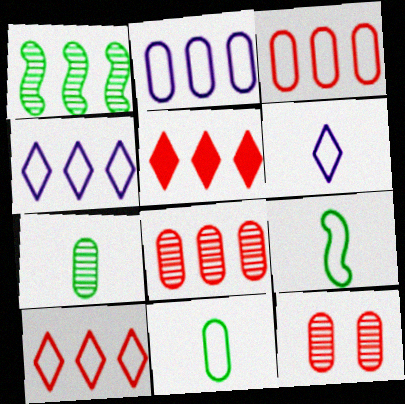[[1, 2, 5]]